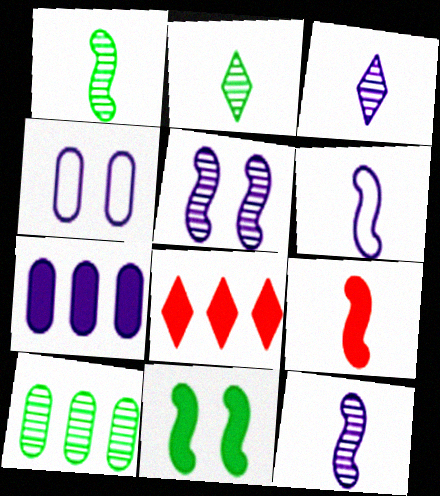[[1, 4, 8], 
[1, 6, 9]]